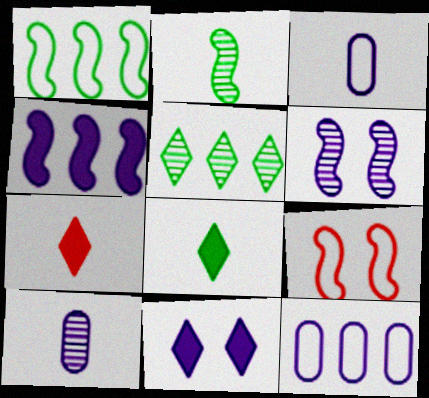[[2, 3, 7], 
[2, 4, 9]]